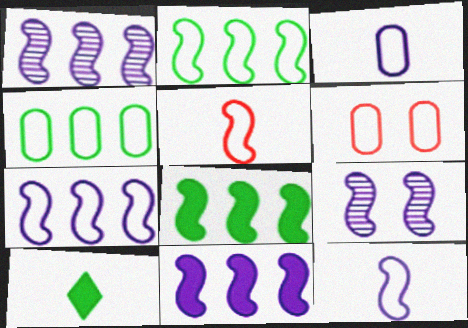[[1, 6, 10], 
[1, 7, 11], 
[3, 4, 6], 
[5, 8, 9], 
[9, 11, 12]]